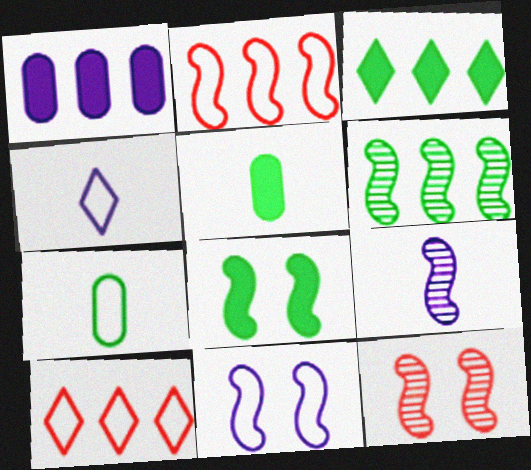[[1, 6, 10], 
[2, 8, 9], 
[3, 5, 8], 
[6, 9, 12], 
[7, 10, 11], 
[8, 11, 12]]